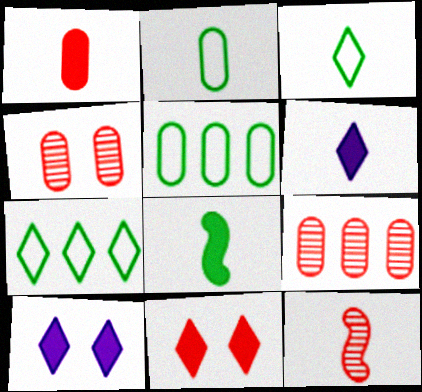[[1, 6, 8], 
[2, 6, 12], 
[5, 10, 12]]